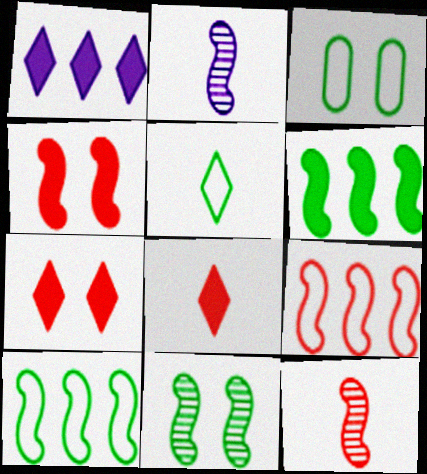[[1, 3, 12], 
[2, 4, 10], 
[3, 5, 10], 
[4, 9, 12]]